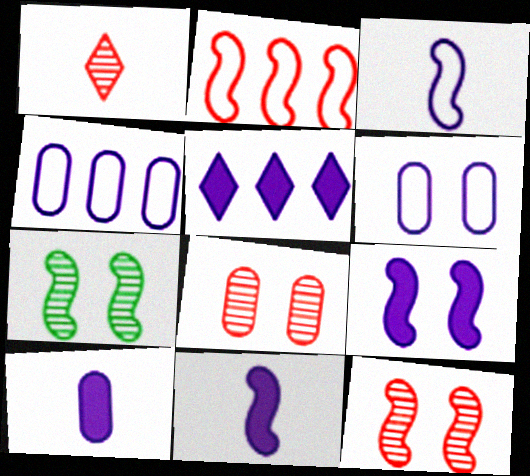[[2, 7, 11], 
[5, 9, 10]]